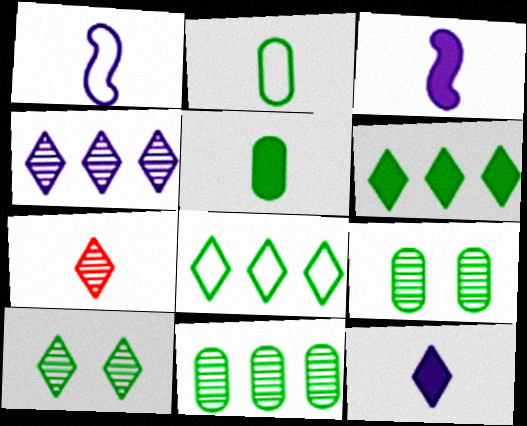[[1, 5, 7], 
[2, 3, 7], 
[4, 7, 10]]